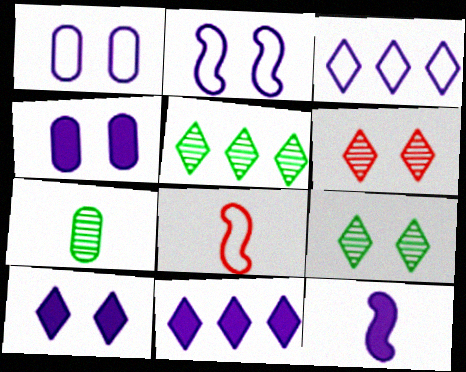[[4, 5, 8], 
[4, 11, 12]]